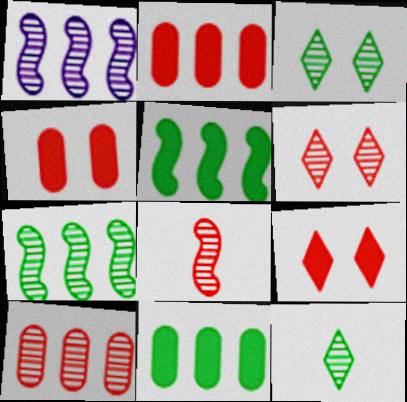[[6, 8, 10]]